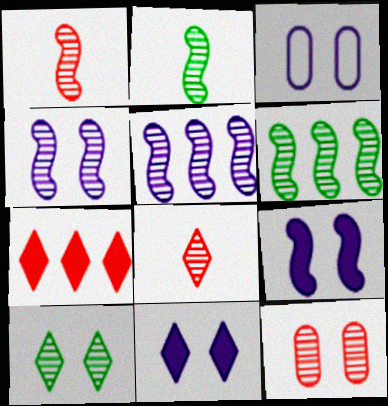[[1, 4, 6], 
[2, 3, 7], 
[3, 4, 11], 
[4, 10, 12]]